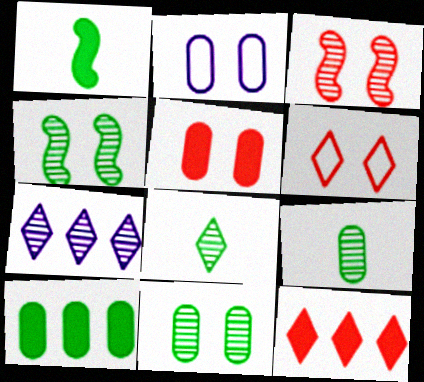[[2, 5, 11], 
[3, 5, 6], 
[3, 7, 9]]